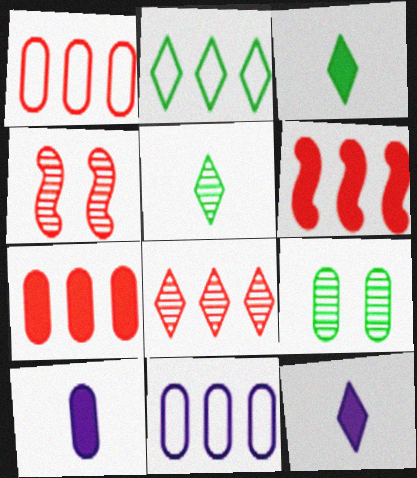[[1, 6, 8], 
[1, 9, 10], 
[2, 4, 10], 
[3, 4, 11]]